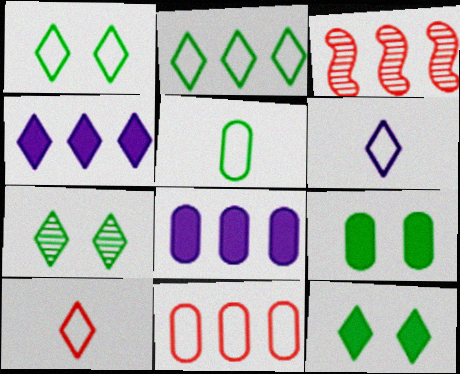[[1, 7, 12], 
[2, 3, 8], 
[3, 6, 9], 
[4, 7, 10]]